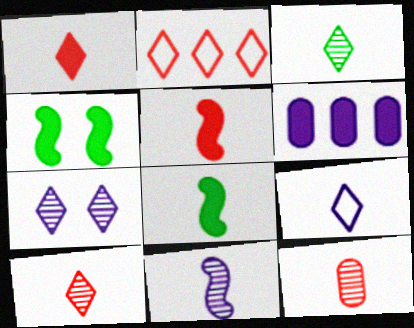[[1, 3, 9], 
[1, 4, 6], 
[3, 11, 12], 
[8, 9, 12]]